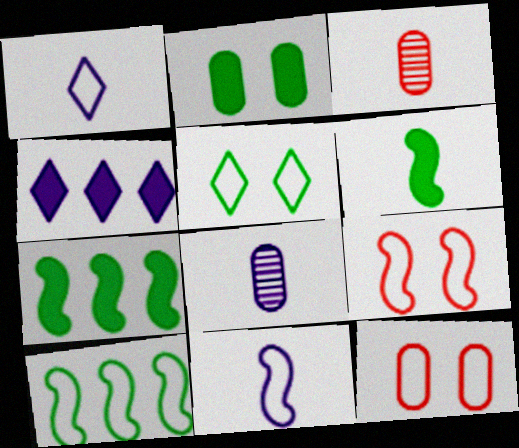[[1, 3, 6], 
[1, 10, 12], 
[9, 10, 11]]